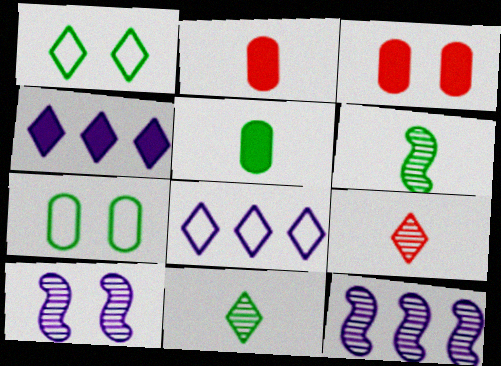[[1, 2, 12], 
[1, 3, 10], 
[1, 4, 9], 
[3, 6, 8]]